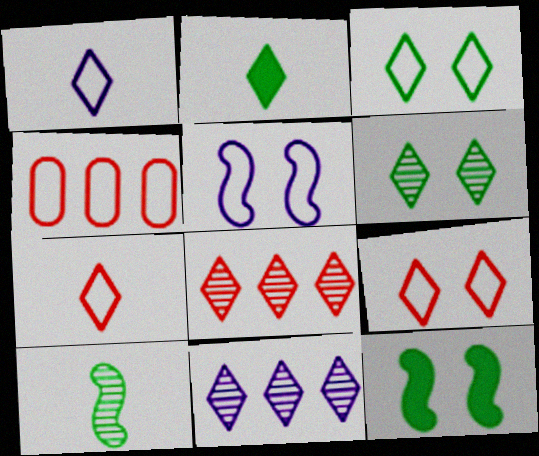[[2, 9, 11]]